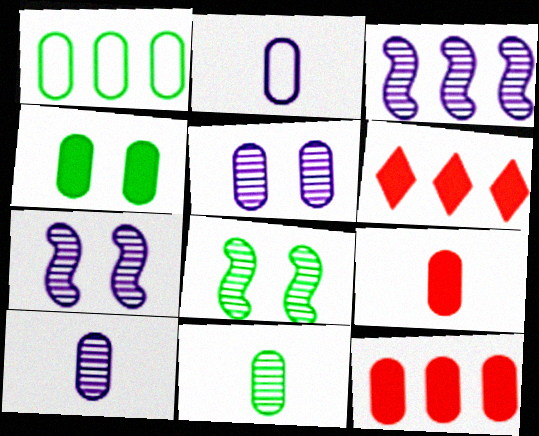[[1, 3, 6], 
[1, 4, 11], 
[1, 5, 9], 
[2, 6, 8], 
[2, 9, 11]]